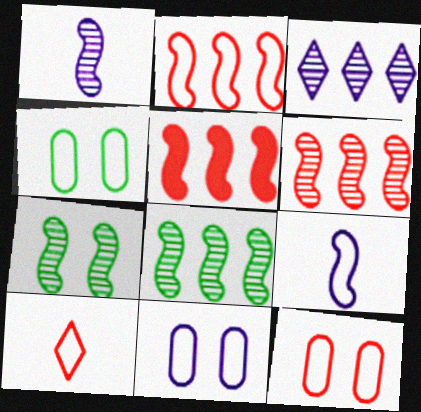[[1, 6, 7], 
[2, 5, 6], 
[2, 10, 12], 
[4, 11, 12], 
[5, 7, 9]]